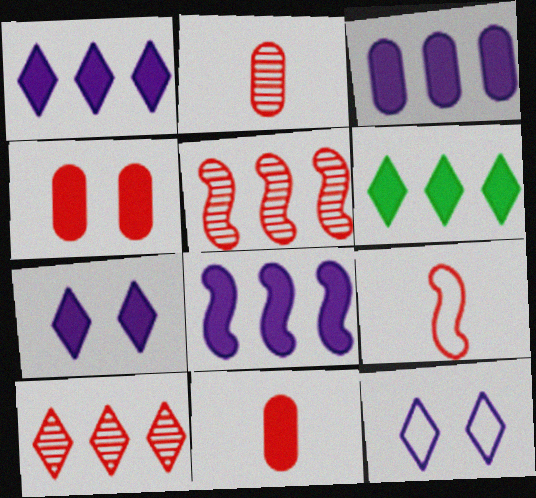[[1, 3, 8], 
[4, 9, 10]]